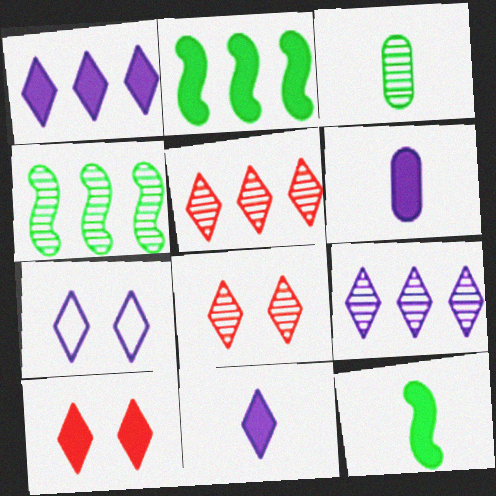[[2, 6, 10], 
[7, 9, 11]]